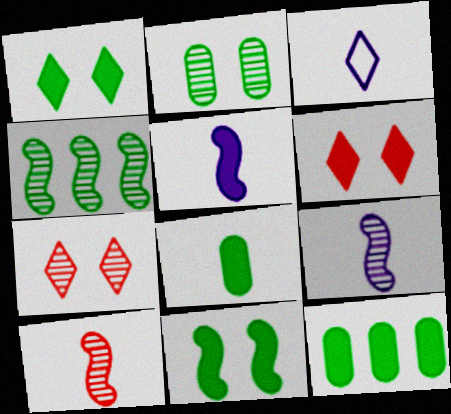[[3, 8, 10], 
[5, 6, 12]]